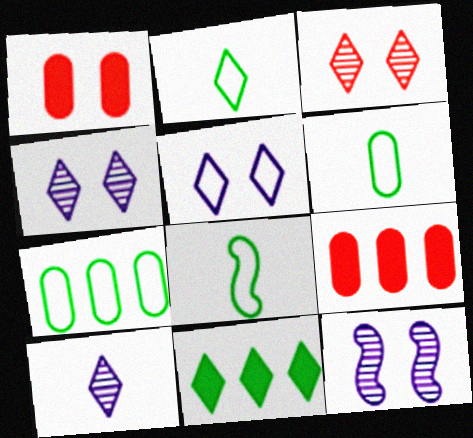[[2, 6, 8], 
[2, 9, 12], 
[4, 8, 9]]